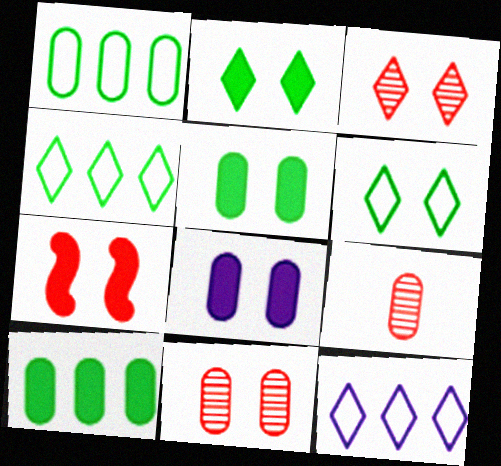[[1, 8, 9], 
[2, 7, 8]]